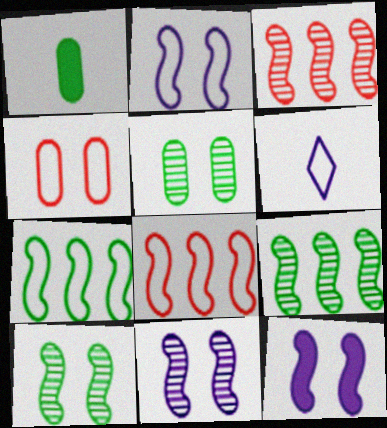[[2, 11, 12], 
[4, 6, 7]]